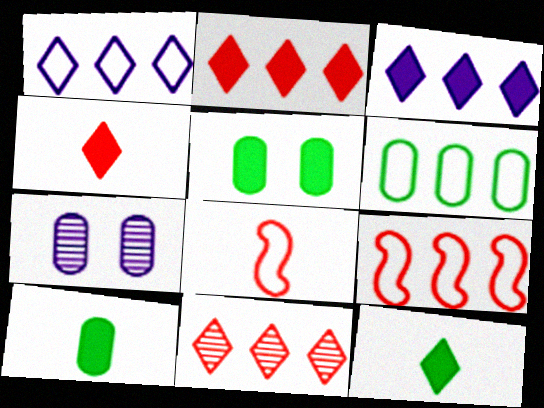[[1, 6, 9], 
[7, 9, 12]]